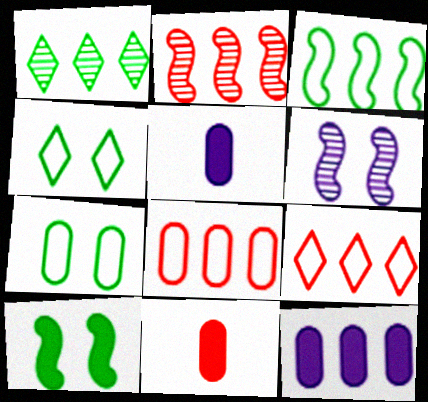[[2, 4, 5]]